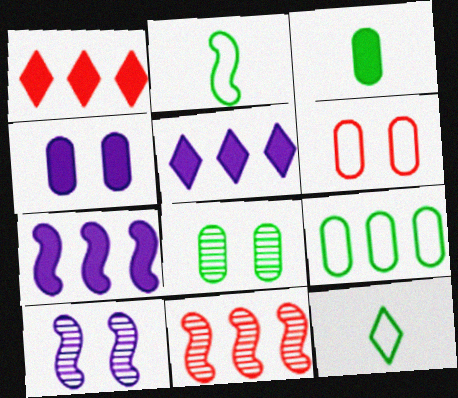[[3, 8, 9], 
[4, 6, 8], 
[4, 11, 12], 
[5, 9, 11]]